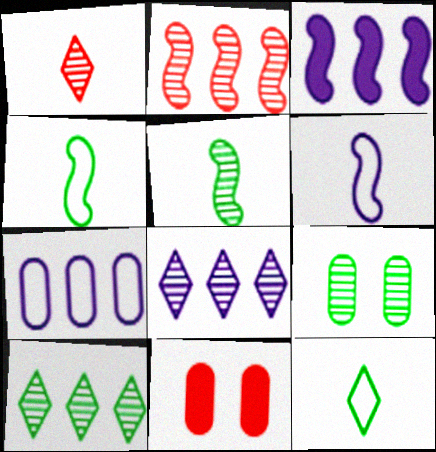[[3, 7, 8], 
[4, 8, 11], 
[5, 9, 10], 
[6, 10, 11]]